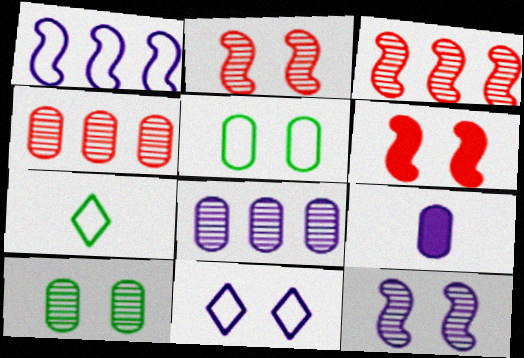[[4, 5, 9], 
[6, 7, 8], 
[6, 10, 11]]